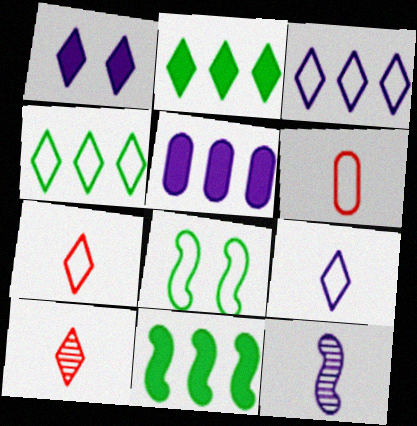[[1, 4, 10], 
[3, 6, 8], 
[5, 8, 10]]